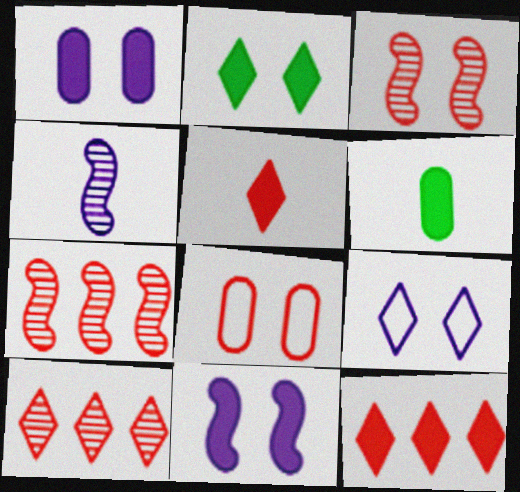[[5, 7, 8], 
[6, 7, 9], 
[6, 11, 12]]